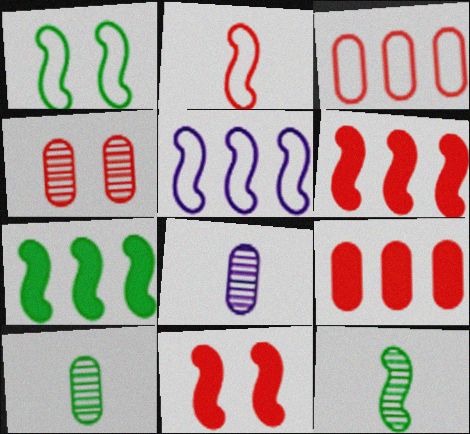[[1, 2, 5], 
[1, 7, 12], 
[5, 11, 12]]